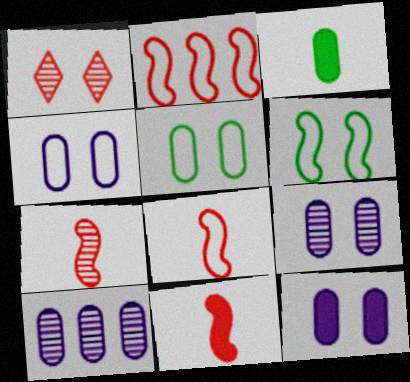[[1, 6, 12], 
[4, 9, 12], 
[7, 8, 11]]